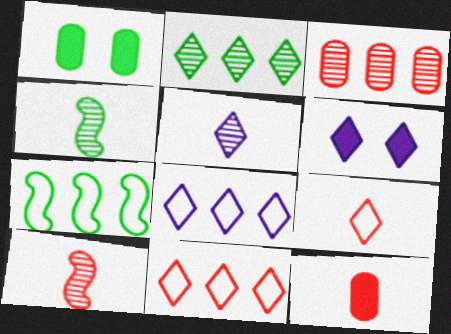[[1, 8, 10], 
[2, 6, 9], 
[5, 6, 8], 
[9, 10, 12]]